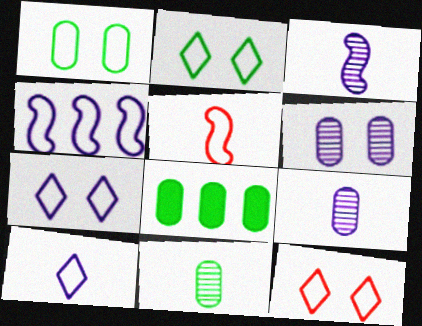[[1, 8, 11], 
[2, 7, 12], 
[3, 8, 12]]